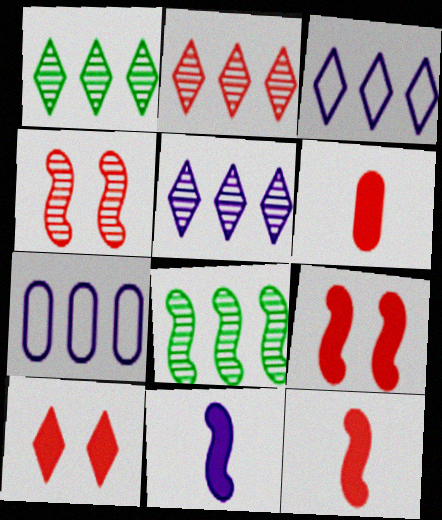[[1, 2, 5]]